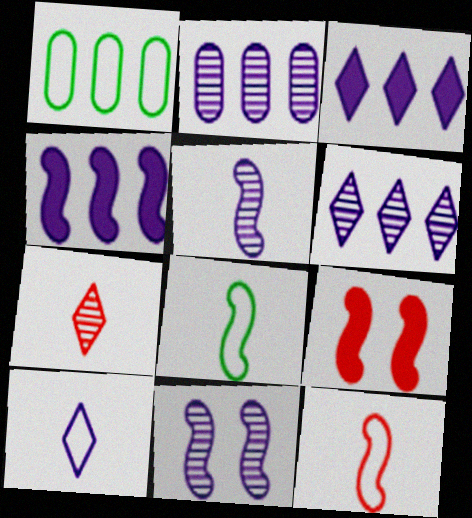[]